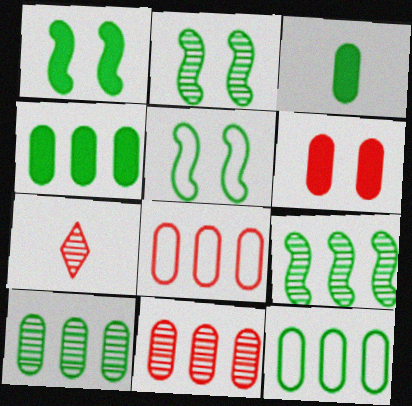[[1, 2, 5], 
[4, 10, 12]]